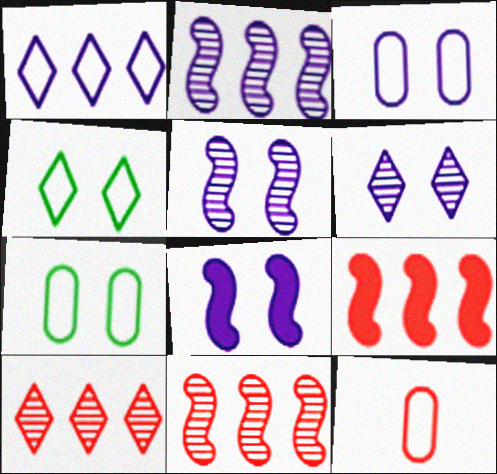[[3, 6, 8]]